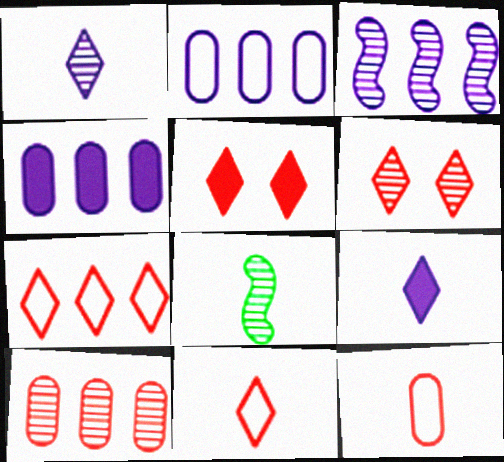[[2, 5, 8], 
[8, 9, 12]]